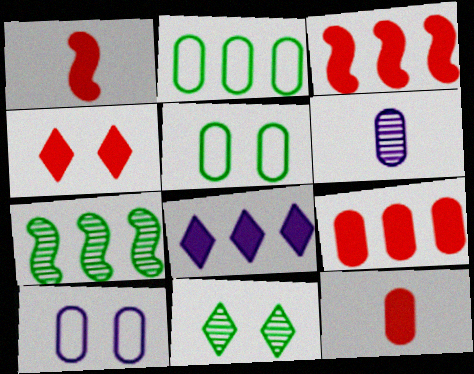[[1, 4, 9], 
[3, 4, 12], 
[5, 6, 9]]